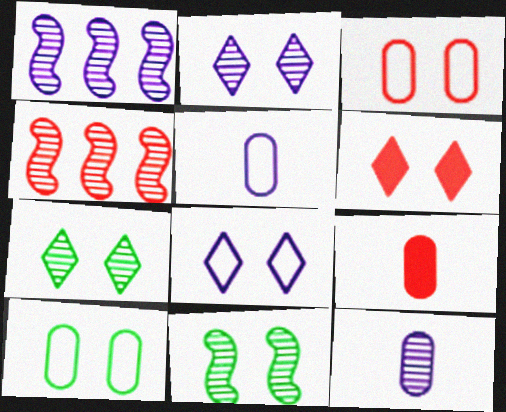[[1, 2, 12], 
[4, 7, 12], 
[6, 7, 8]]